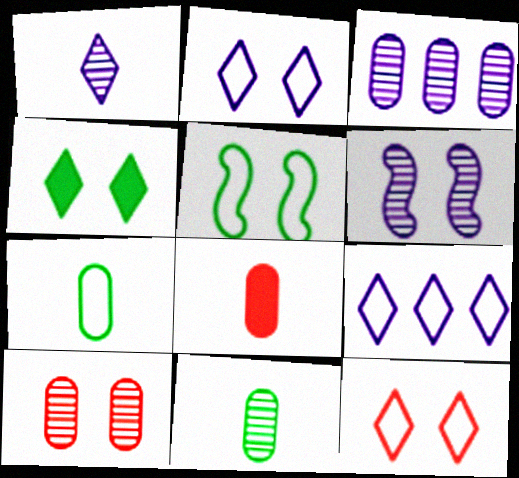[[1, 3, 6], 
[3, 10, 11]]